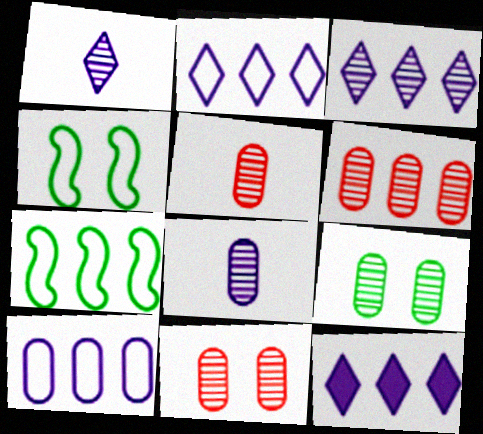[[2, 3, 12], 
[4, 5, 12], 
[5, 6, 11], 
[6, 7, 12], 
[6, 8, 9]]